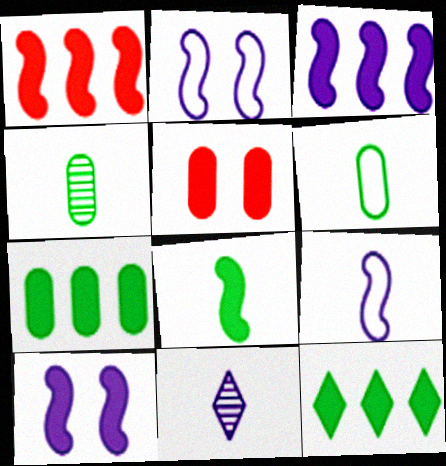[[1, 8, 10]]